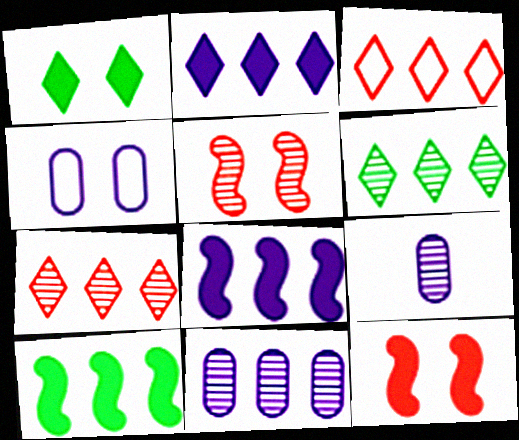[[1, 4, 5], 
[2, 3, 6], 
[3, 10, 11], 
[5, 6, 9]]